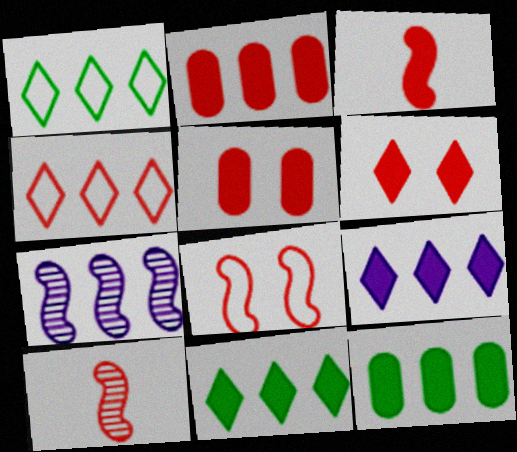[[1, 2, 7], 
[2, 3, 6], 
[4, 5, 10], 
[4, 7, 12]]